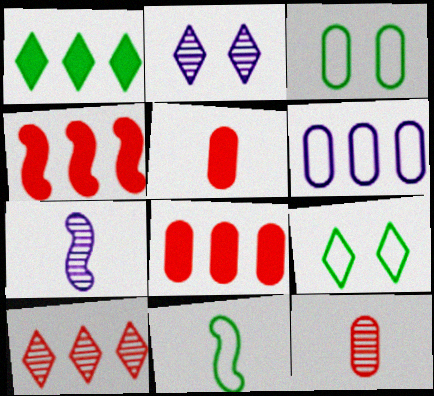[[2, 8, 11], 
[7, 8, 9]]